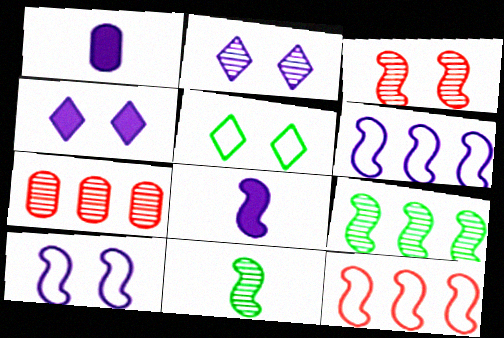[[1, 2, 6], 
[2, 7, 11], 
[5, 7, 8]]